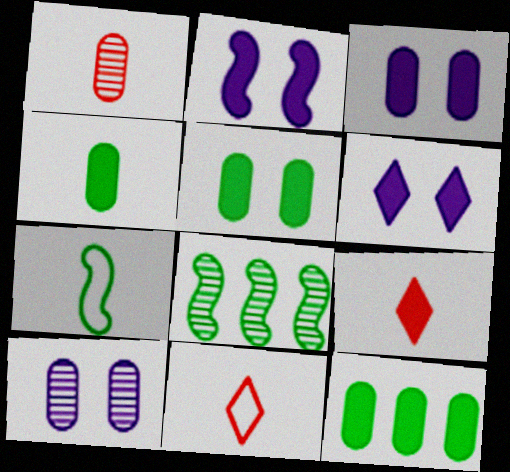[[2, 3, 6], 
[2, 9, 12], 
[3, 8, 11], 
[4, 5, 12]]